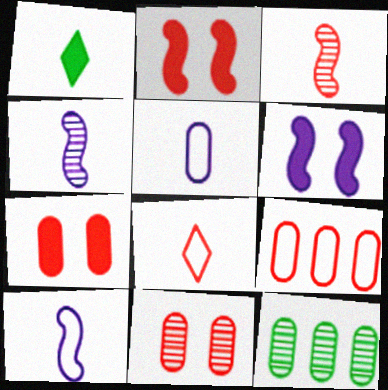[[1, 3, 5], 
[5, 7, 12], 
[6, 8, 12]]